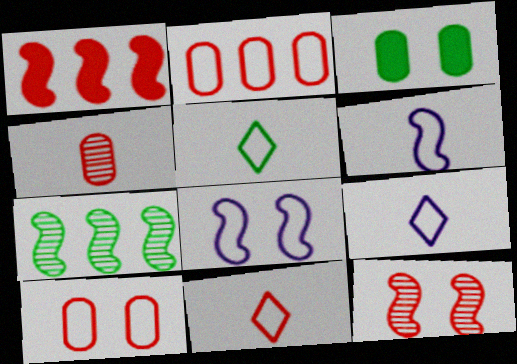[[2, 5, 8], 
[3, 5, 7], 
[5, 9, 11]]